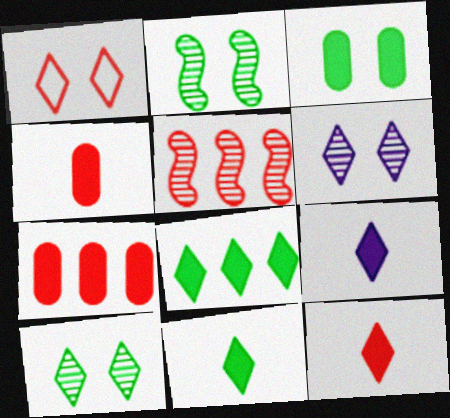[[1, 4, 5], 
[9, 11, 12]]